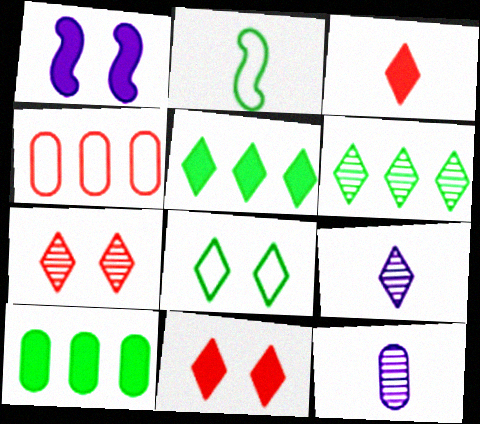[[1, 3, 10], 
[2, 3, 12], 
[6, 7, 9]]